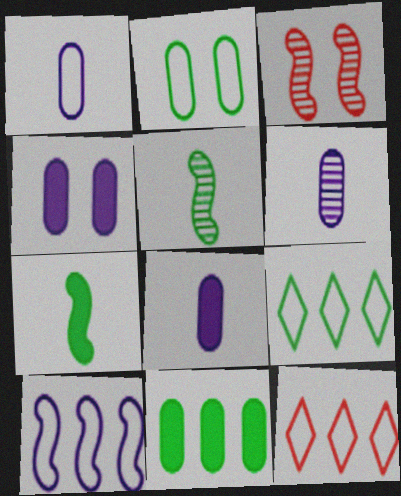[[1, 6, 8], 
[3, 7, 10], 
[3, 8, 9], 
[4, 5, 12]]